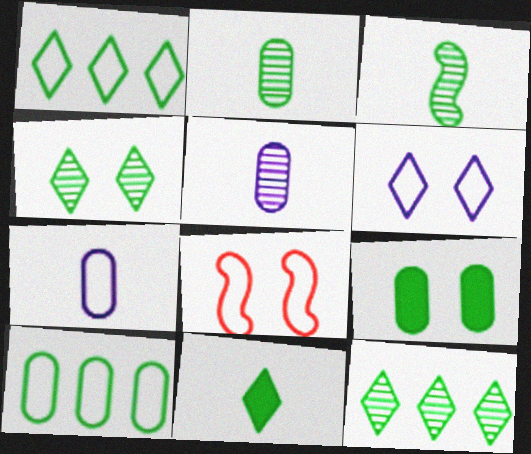[[1, 3, 9], 
[1, 4, 11], 
[1, 7, 8], 
[2, 9, 10]]